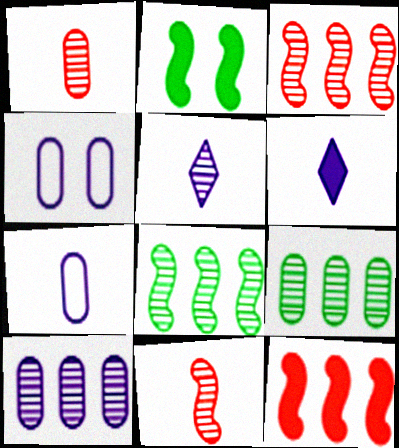[]